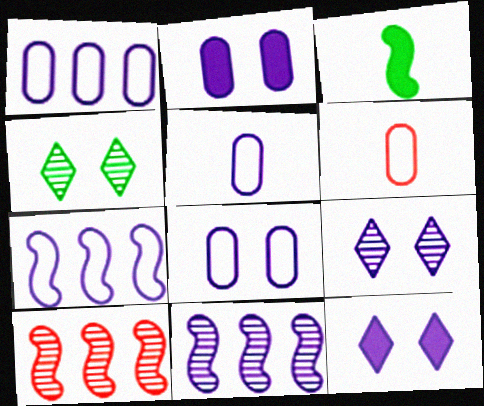[[1, 5, 8], 
[5, 11, 12]]